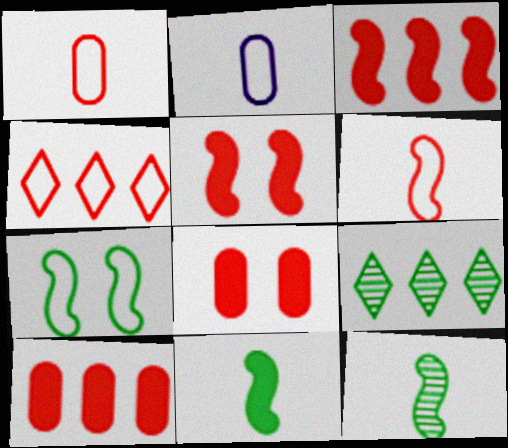[[2, 4, 7], 
[2, 5, 9]]